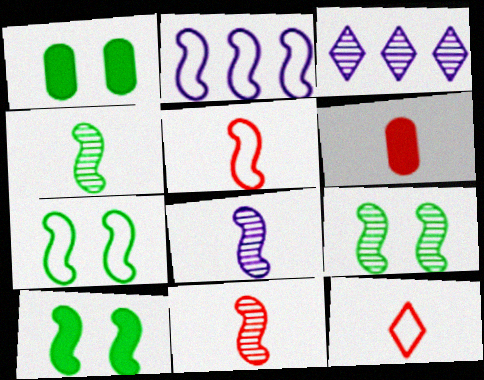[[1, 3, 5], 
[2, 5, 7], 
[2, 10, 11], 
[3, 6, 7], 
[4, 8, 11], 
[6, 11, 12], 
[7, 9, 10]]